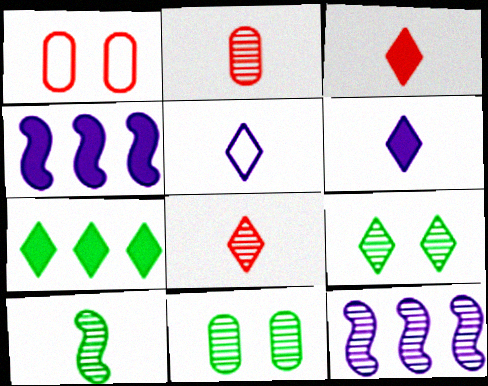[[2, 9, 12], 
[8, 11, 12]]